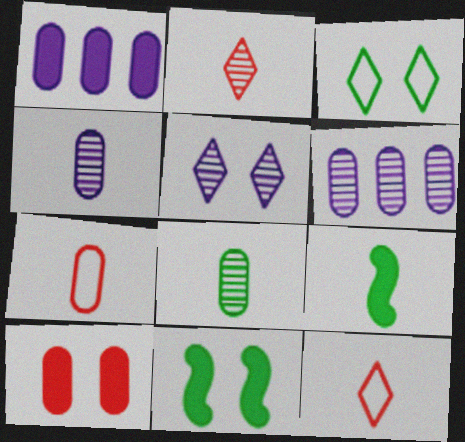[[4, 9, 12], 
[6, 11, 12]]